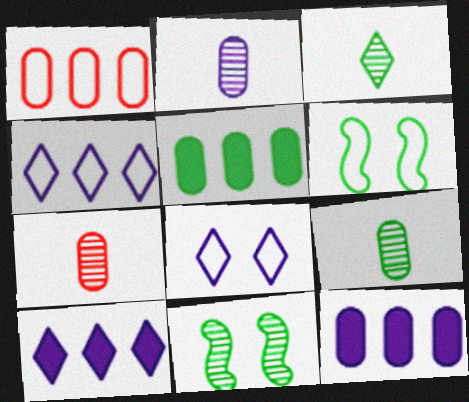[[2, 7, 9], 
[3, 5, 6], 
[6, 7, 10]]